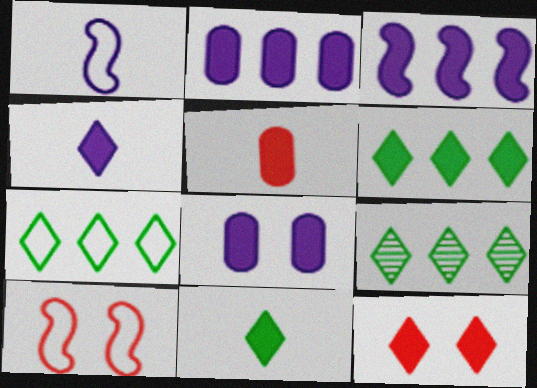[[3, 4, 8], 
[4, 6, 12], 
[6, 7, 9]]